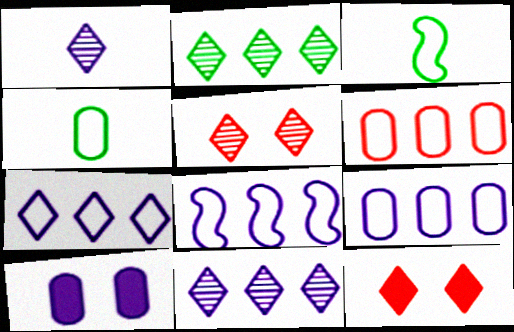[[1, 2, 5], 
[1, 8, 10], 
[7, 8, 9]]